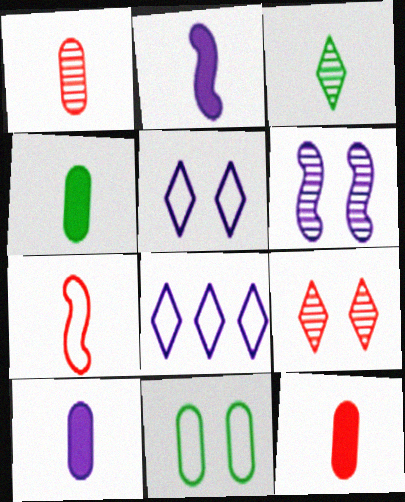[[3, 7, 10], 
[4, 10, 12], 
[6, 8, 10], 
[7, 8, 11]]